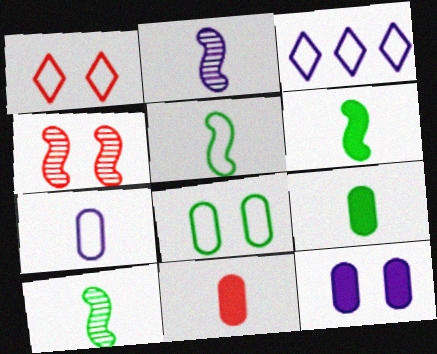[[2, 3, 12], 
[3, 4, 9], 
[5, 6, 10]]